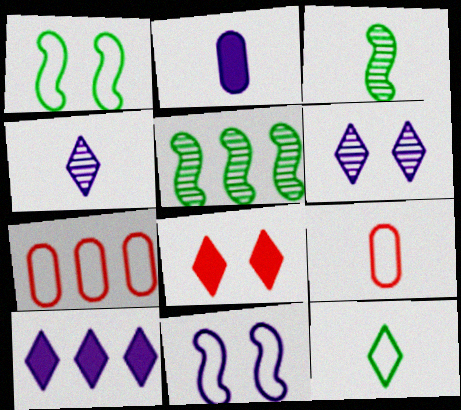[[5, 7, 10], 
[7, 11, 12]]